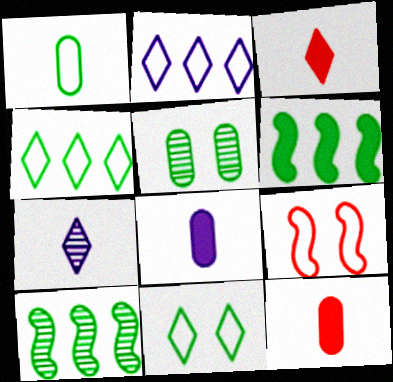[[1, 2, 9]]